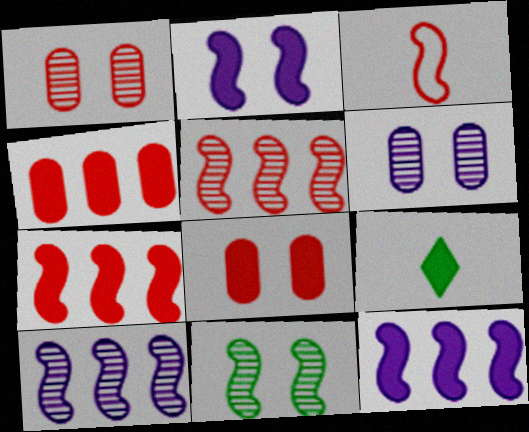[[2, 4, 9], 
[3, 11, 12], 
[8, 9, 12]]